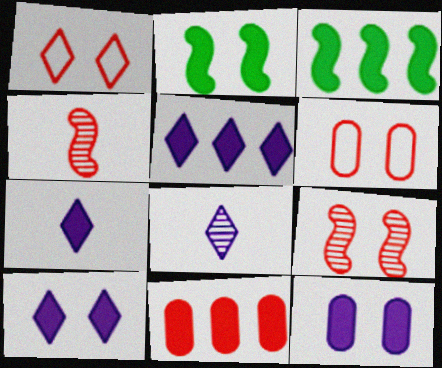[[1, 4, 11], 
[2, 7, 11], 
[3, 5, 11], 
[3, 6, 8], 
[5, 7, 10]]